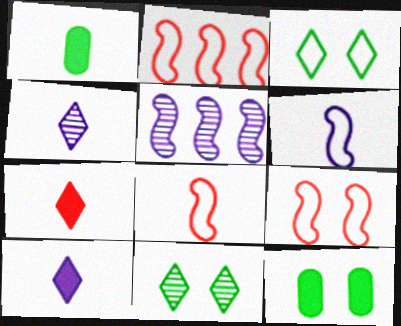[[1, 4, 8], 
[2, 4, 12], 
[2, 8, 9]]